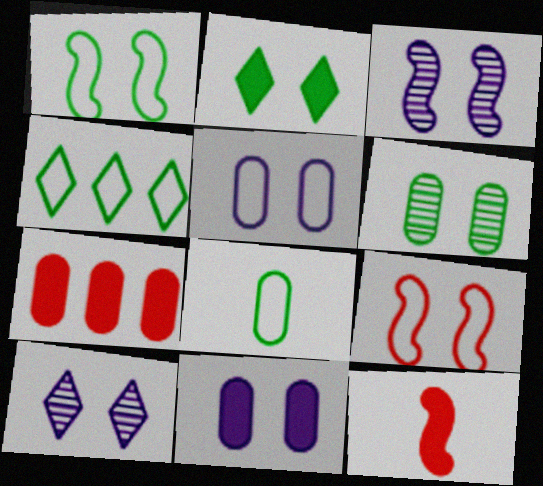[[1, 2, 6], 
[1, 4, 8]]